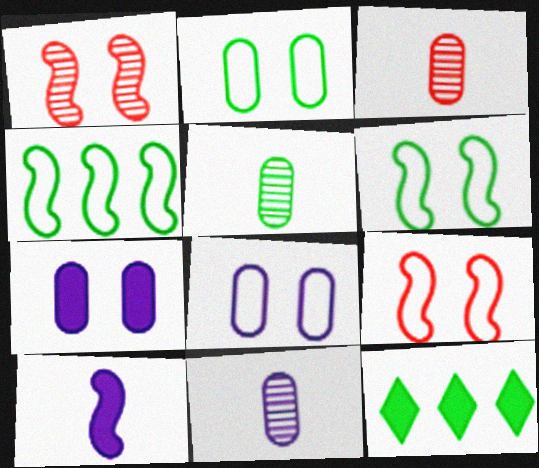[[1, 4, 10], 
[3, 5, 11], 
[5, 6, 12], 
[9, 11, 12]]